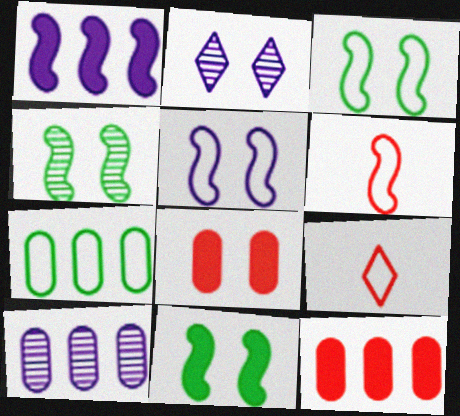[[1, 4, 6], 
[2, 3, 8], 
[3, 4, 11], 
[5, 7, 9], 
[7, 10, 12], 
[9, 10, 11]]